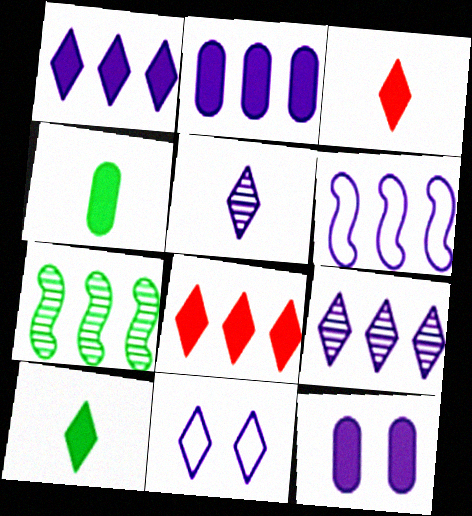[[1, 5, 11], 
[2, 6, 9], 
[5, 6, 12]]